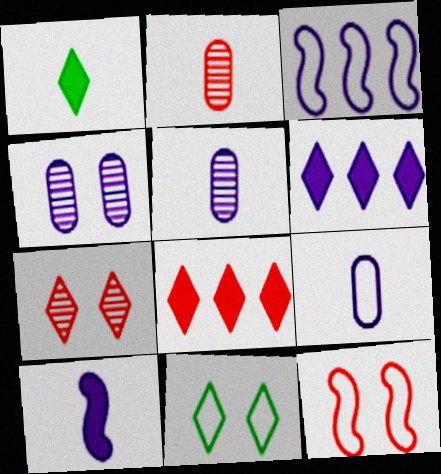[[2, 8, 12]]